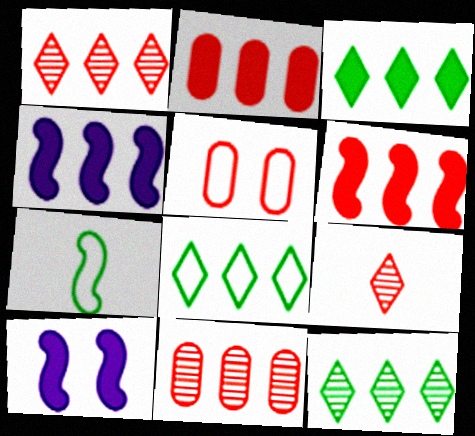[[2, 3, 4], 
[3, 8, 12], 
[4, 8, 11], 
[5, 6, 9]]